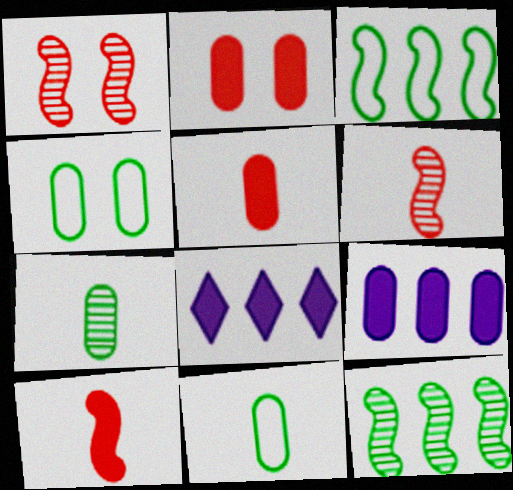[[1, 8, 11], 
[4, 6, 8]]